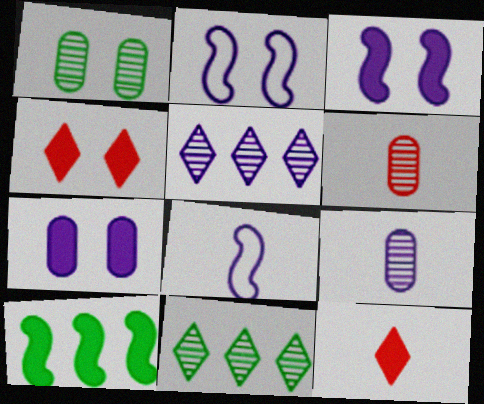[[1, 2, 4], 
[5, 7, 8], 
[7, 10, 12]]